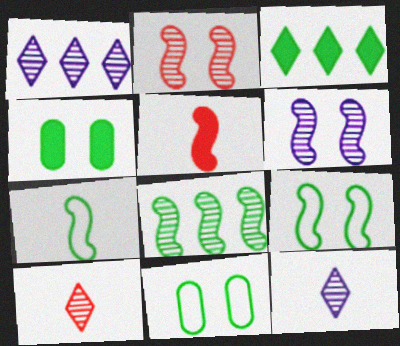[[1, 5, 11]]